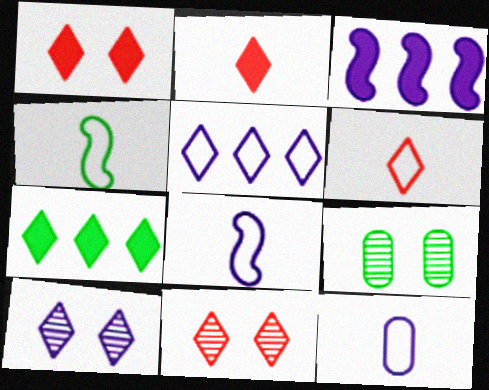[[3, 6, 9], 
[3, 10, 12], 
[4, 6, 12], 
[4, 7, 9], 
[6, 7, 10]]